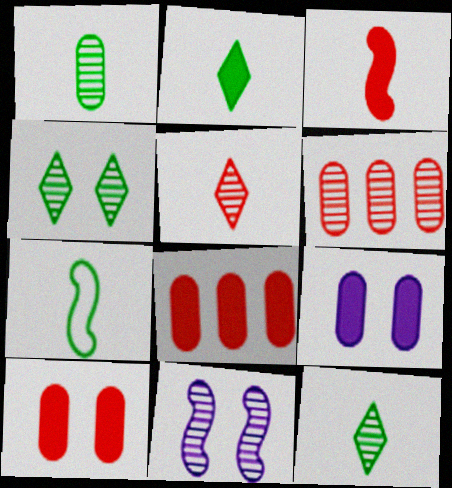[[1, 2, 7], 
[6, 11, 12]]